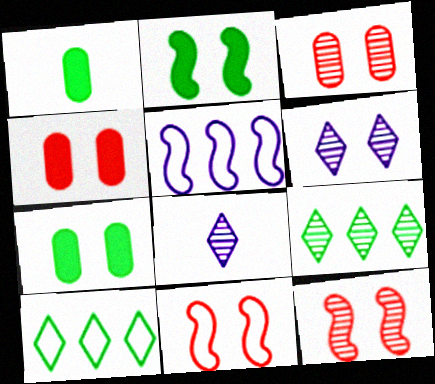[[6, 7, 11]]